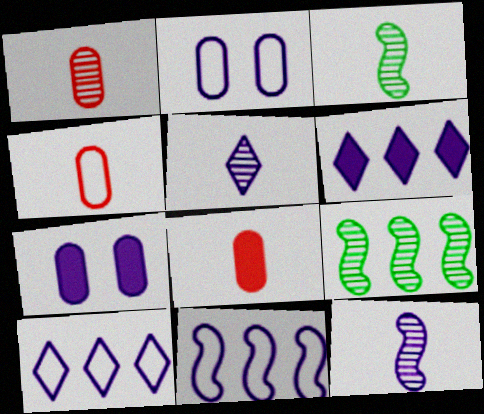[[1, 3, 5], 
[1, 4, 8], 
[2, 6, 12], 
[5, 7, 11], 
[7, 10, 12]]